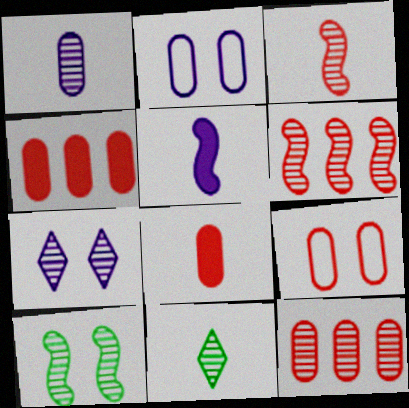[[1, 3, 11], 
[8, 9, 12]]